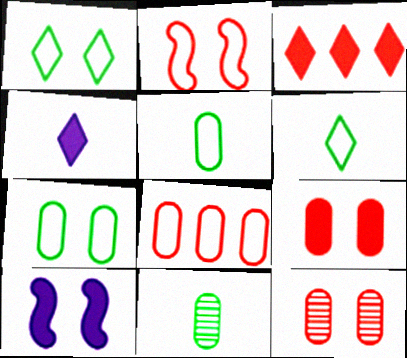[[1, 10, 12]]